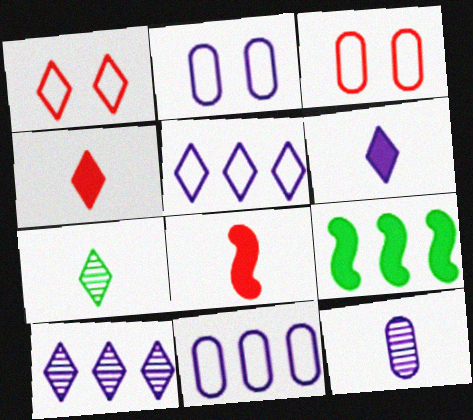[[1, 9, 12]]